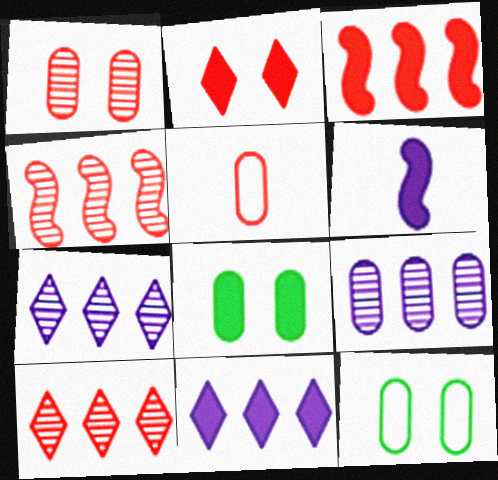[[2, 4, 5], 
[5, 8, 9], 
[6, 10, 12]]